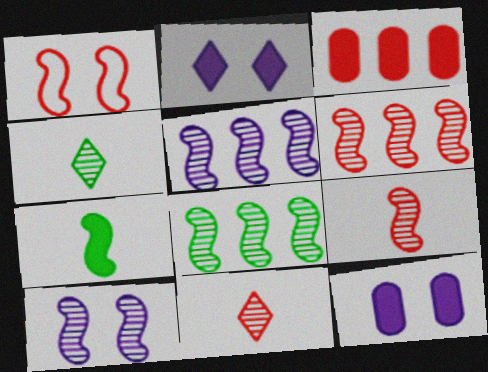[[1, 3, 11], 
[1, 5, 7], 
[2, 3, 7], 
[5, 6, 8], 
[8, 9, 10]]